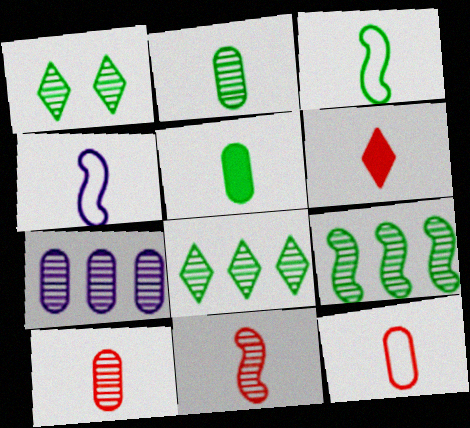[[1, 2, 9], 
[1, 7, 11], 
[2, 4, 6], 
[6, 11, 12]]